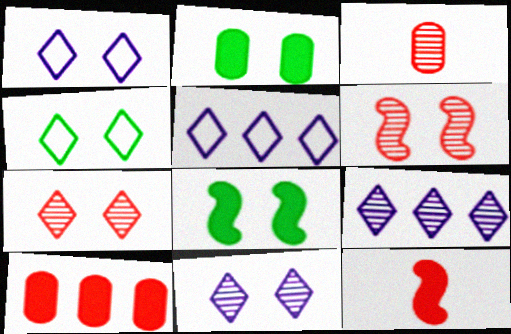[[1, 2, 6], 
[3, 5, 8]]